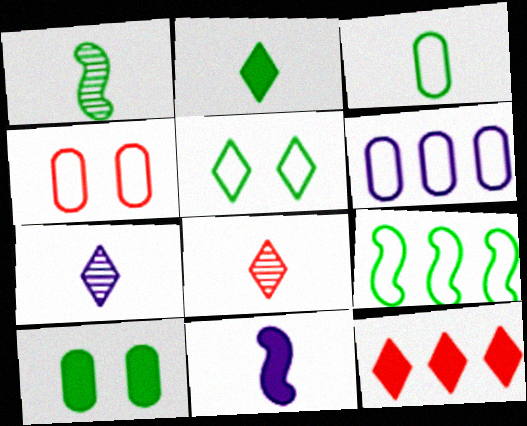[[1, 2, 3], 
[3, 4, 6], 
[3, 5, 9], 
[3, 8, 11], 
[5, 7, 12], 
[10, 11, 12]]